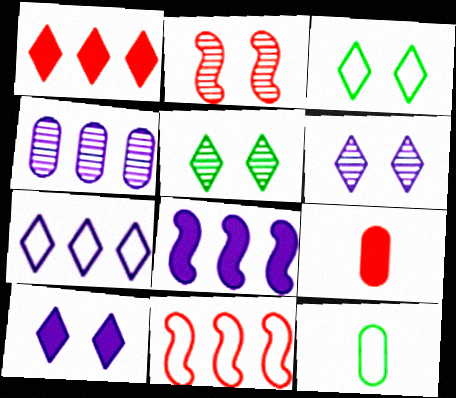[[4, 7, 8]]